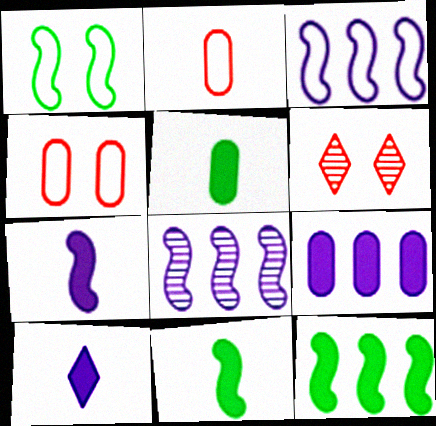[[3, 5, 6]]